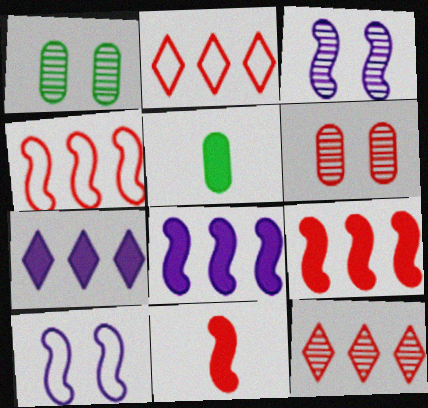[[2, 3, 5], 
[2, 6, 11], 
[5, 10, 12]]